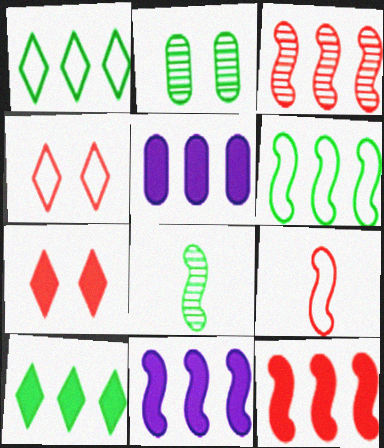[[1, 3, 5], 
[3, 6, 11], 
[4, 5, 8], 
[5, 10, 12]]